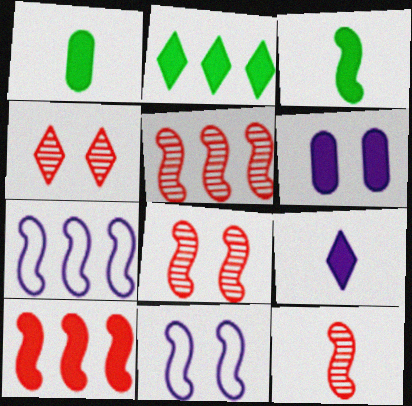[[1, 4, 7], 
[3, 5, 11], 
[3, 7, 8], 
[5, 8, 12]]